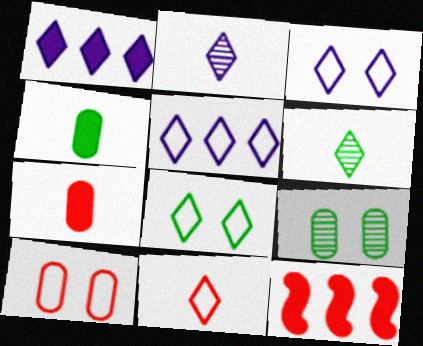[[1, 2, 3], 
[5, 8, 11]]